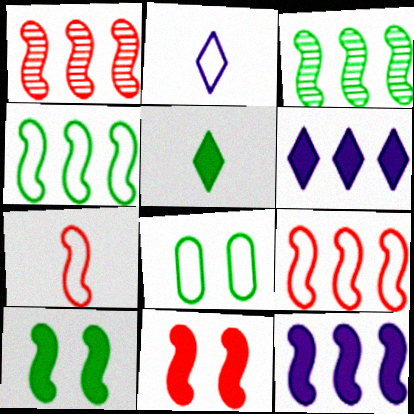[[1, 4, 12], 
[1, 7, 11], 
[2, 8, 9], 
[3, 5, 8], 
[3, 9, 12]]